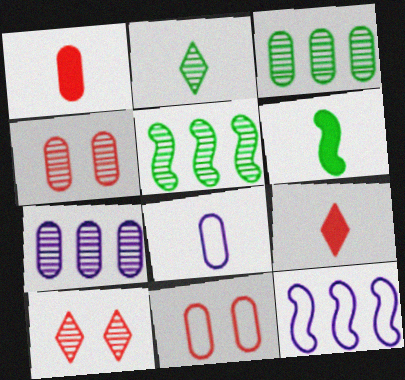[]